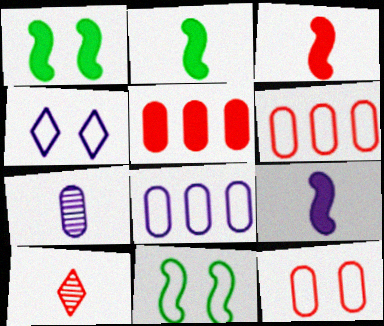[[1, 8, 10], 
[2, 3, 9], 
[4, 11, 12]]